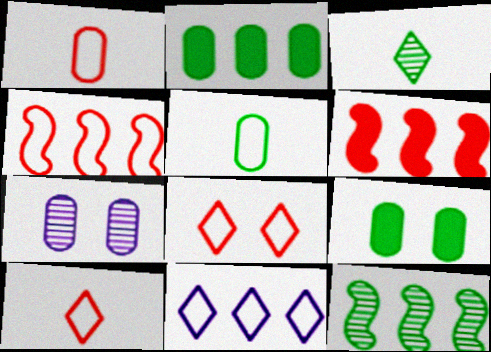[[1, 2, 7], 
[1, 4, 8]]